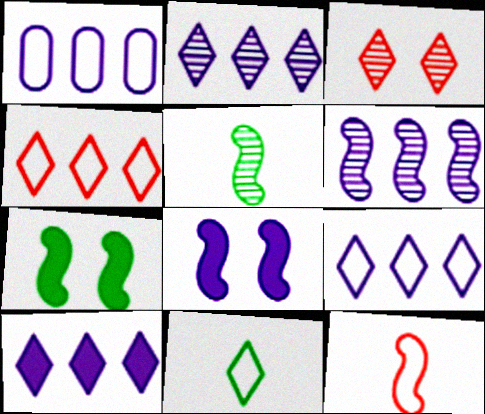[[1, 6, 10], 
[2, 9, 10], 
[3, 10, 11], 
[6, 7, 12]]